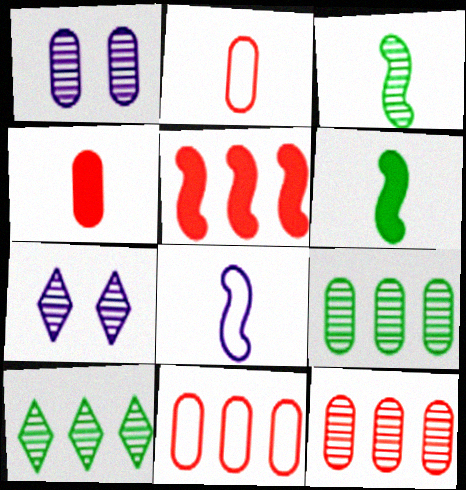[[3, 7, 12], 
[6, 7, 11]]